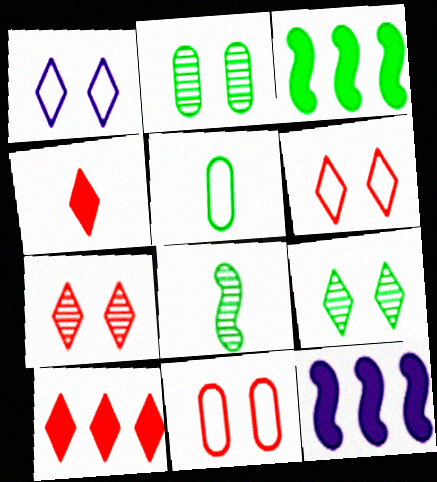[[3, 5, 9], 
[5, 7, 12]]